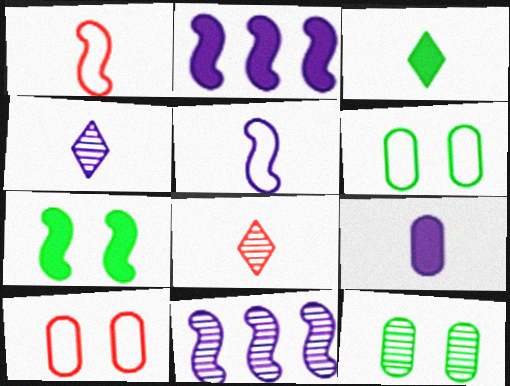[[1, 7, 11], 
[2, 6, 8], 
[3, 10, 11], 
[4, 5, 9], 
[8, 11, 12]]